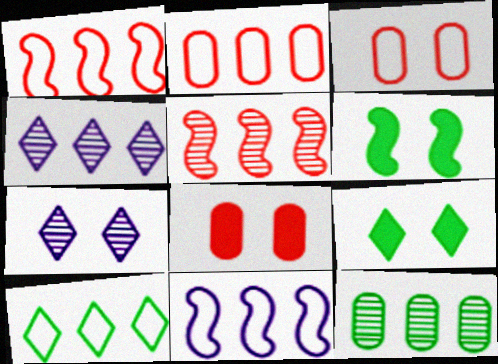[[2, 10, 11], 
[3, 6, 7], 
[4, 5, 12]]